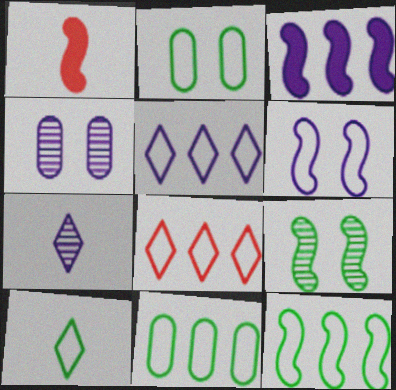[[2, 10, 12]]